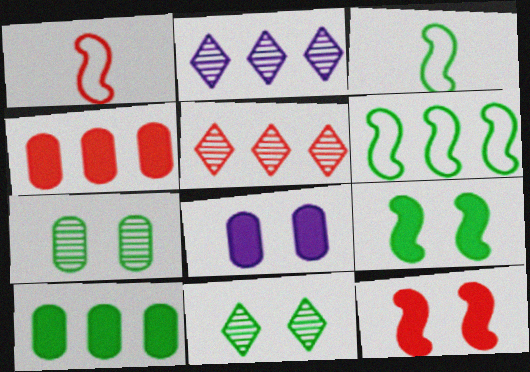[[2, 4, 6], 
[3, 5, 8], 
[3, 10, 11]]